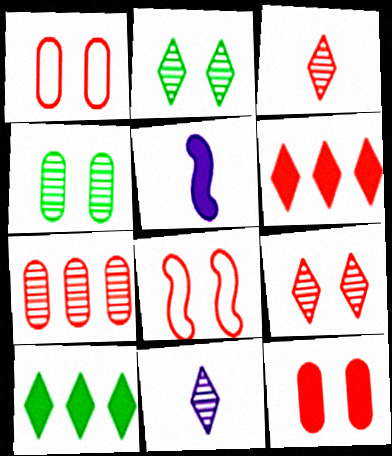[[5, 10, 12], 
[8, 9, 12]]